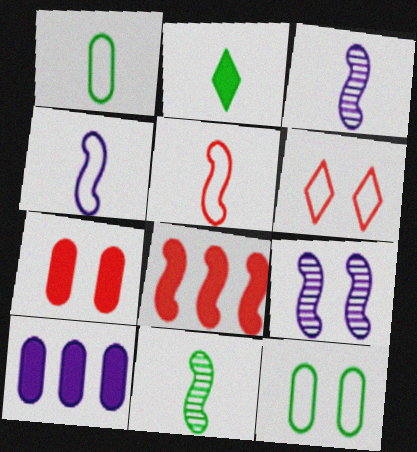[[1, 2, 11], 
[6, 10, 11]]